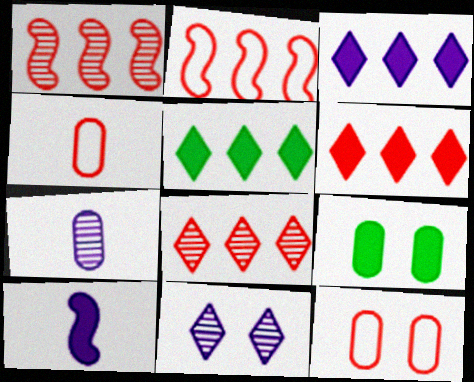[[3, 5, 6], 
[6, 9, 10]]